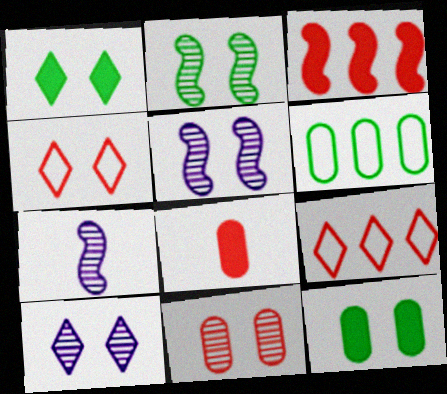[[1, 4, 10], 
[2, 10, 11], 
[4, 5, 12], 
[7, 9, 12]]